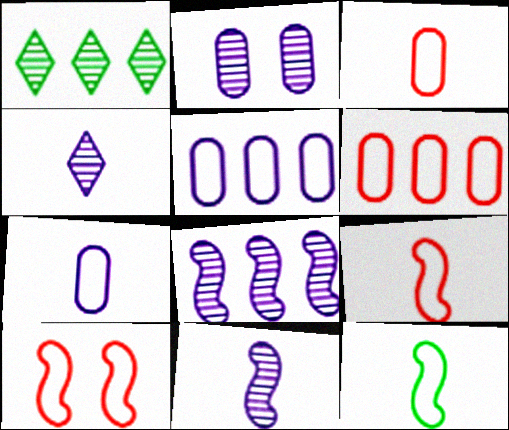[[2, 4, 8]]